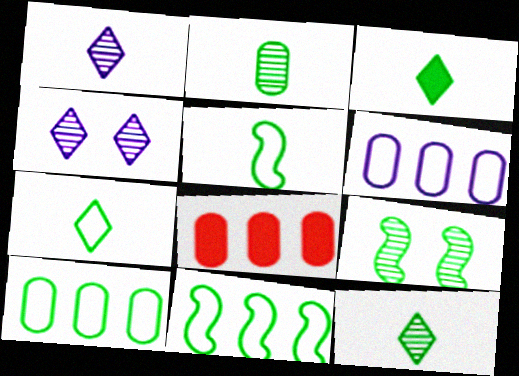[[2, 3, 5], 
[3, 7, 12], 
[3, 9, 10], 
[4, 5, 8]]